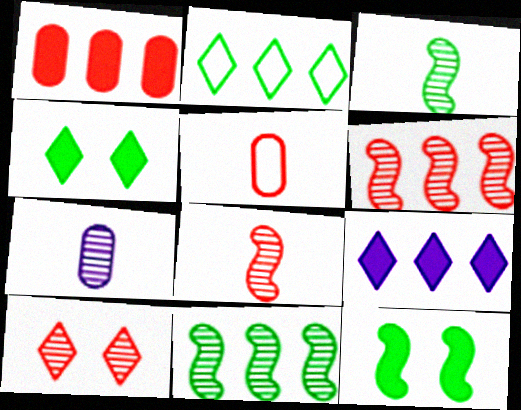[[7, 10, 11]]